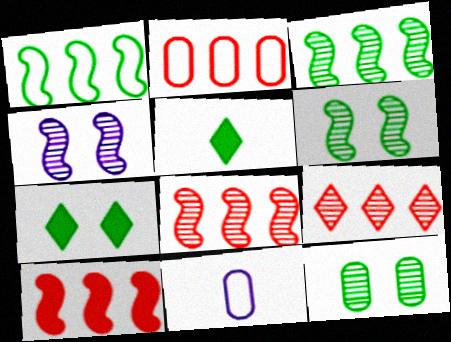[[1, 5, 12], 
[2, 4, 5], 
[2, 9, 10], 
[7, 8, 11]]